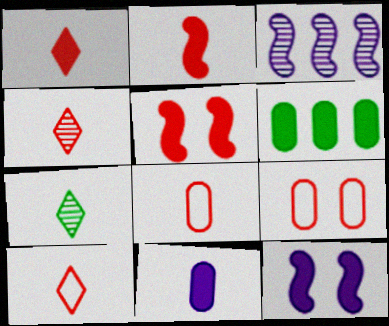[[1, 4, 10], 
[1, 6, 12], 
[2, 4, 8]]